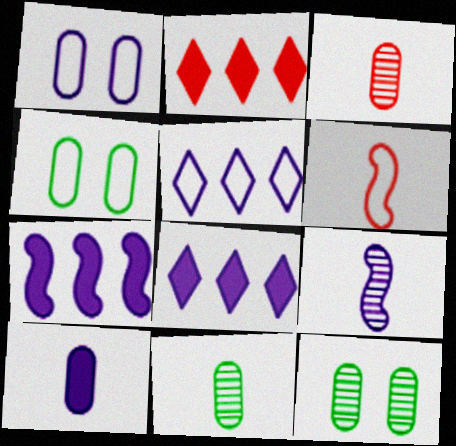[[1, 8, 9], 
[2, 4, 9], 
[4, 5, 6], 
[6, 8, 12]]